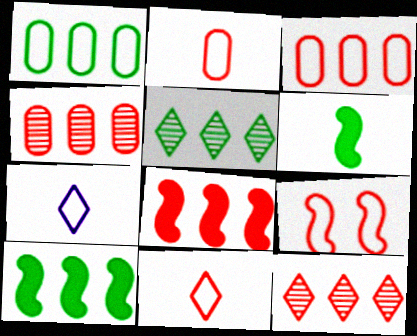[[1, 5, 10], 
[1, 7, 9], 
[3, 8, 12], 
[3, 9, 11]]